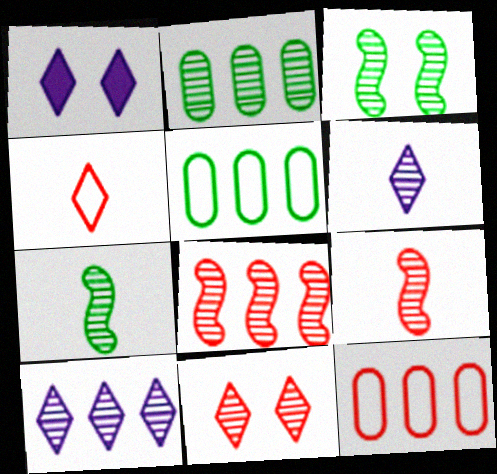[[1, 5, 9], 
[1, 7, 12], 
[2, 8, 10]]